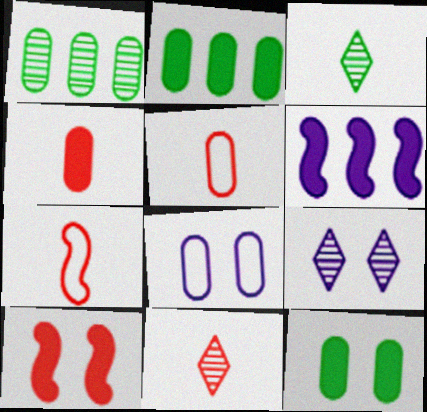[[1, 4, 8], 
[2, 7, 9], 
[4, 7, 11]]